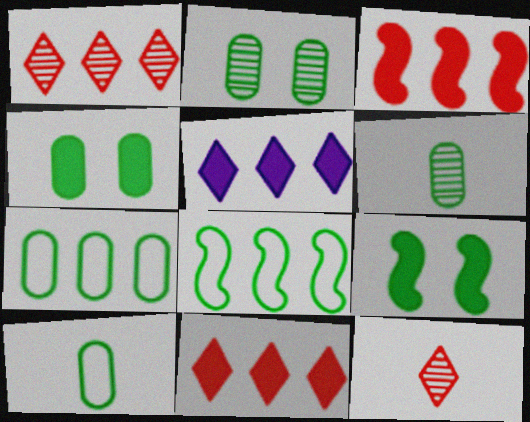[[4, 6, 7]]